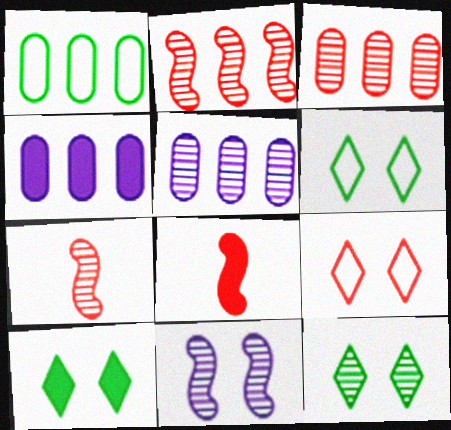[[1, 3, 4], 
[3, 8, 9], 
[4, 6, 7], 
[4, 8, 10], 
[5, 6, 8], 
[5, 7, 12], 
[6, 10, 12]]